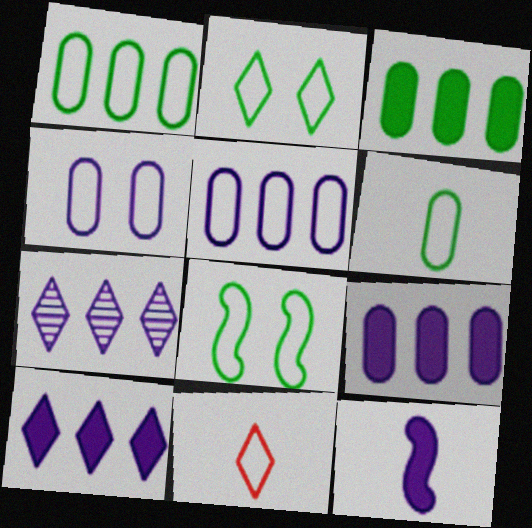[[4, 7, 12], 
[5, 8, 11]]